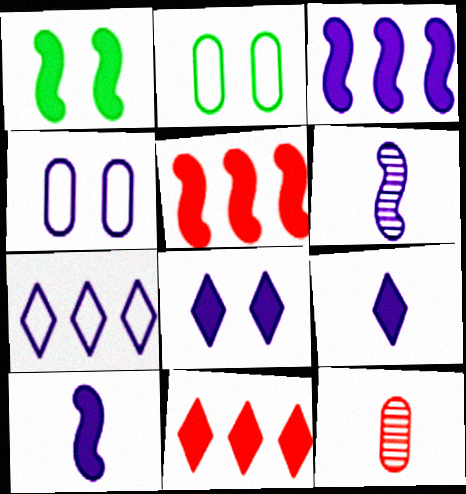[[1, 5, 10], 
[1, 7, 12], 
[2, 6, 11]]